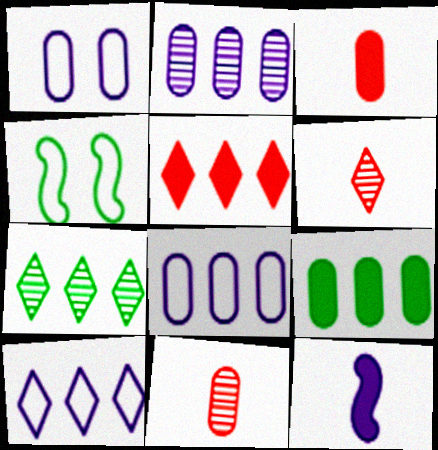[[1, 9, 11], 
[5, 7, 10]]